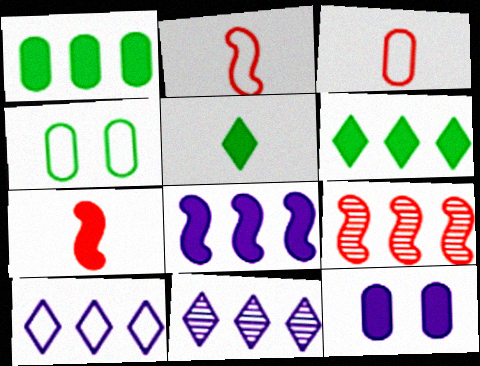[[1, 9, 10], 
[2, 4, 10], 
[4, 7, 11], 
[6, 7, 12]]